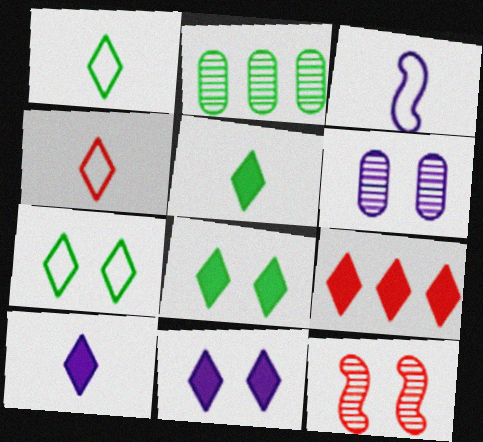[[5, 9, 11], 
[8, 9, 10]]